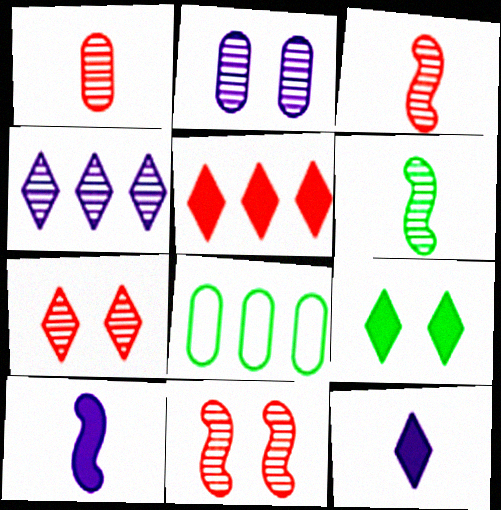[[5, 9, 12], 
[6, 8, 9], 
[7, 8, 10], 
[8, 11, 12]]